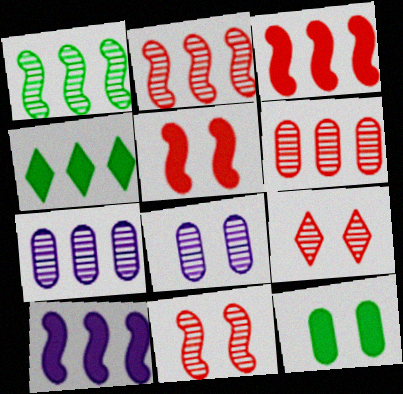[]